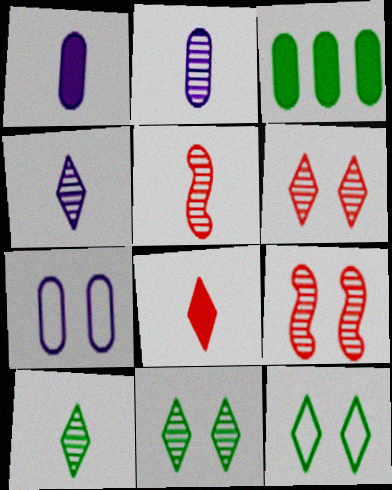[[2, 5, 10]]